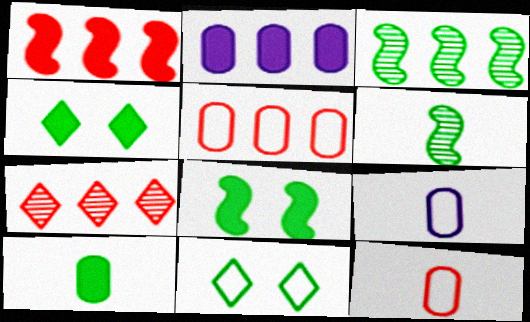[[1, 5, 7], 
[3, 10, 11], 
[7, 8, 9]]